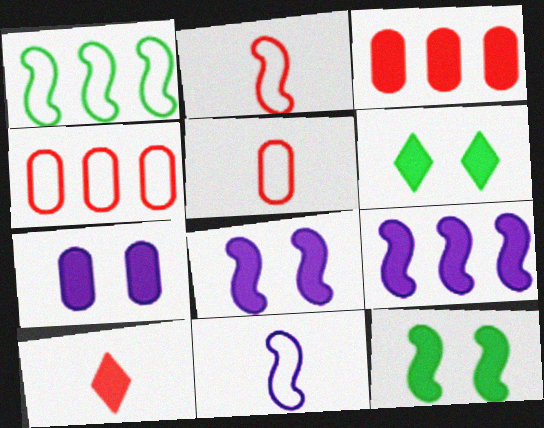[]